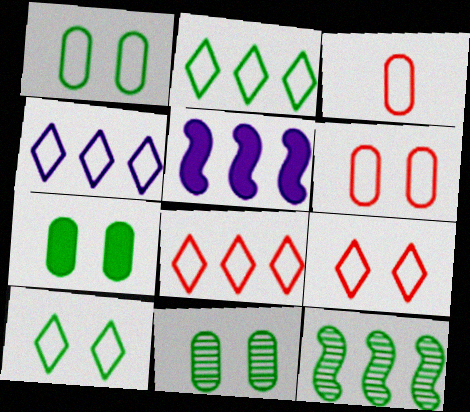[[1, 7, 11], 
[2, 4, 8]]